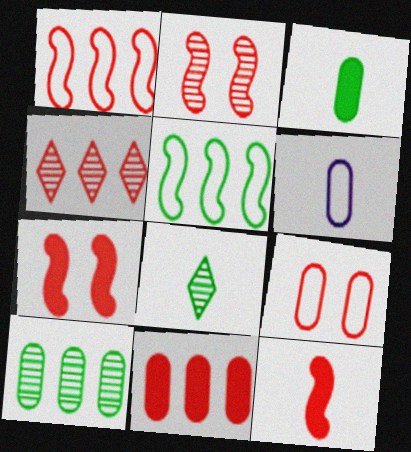[[1, 2, 12], 
[1, 4, 11], 
[4, 9, 12], 
[6, 8, 12]]